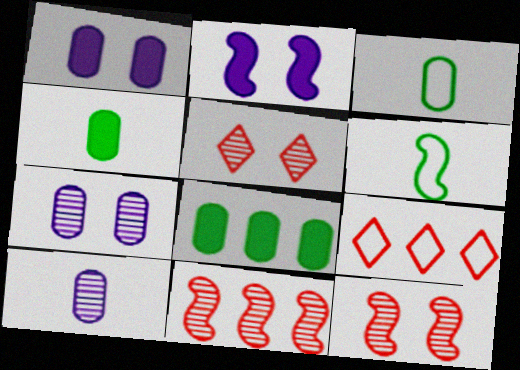[[2, 6, 11]]